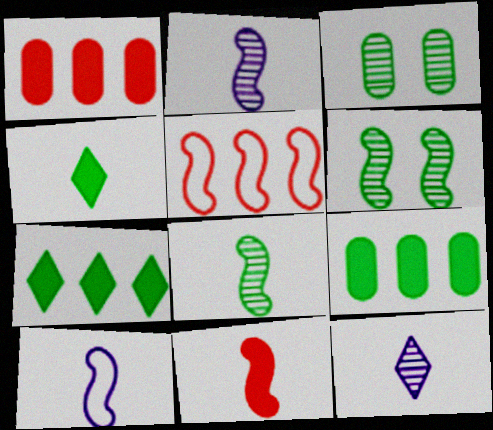[[8, 10, 11]]